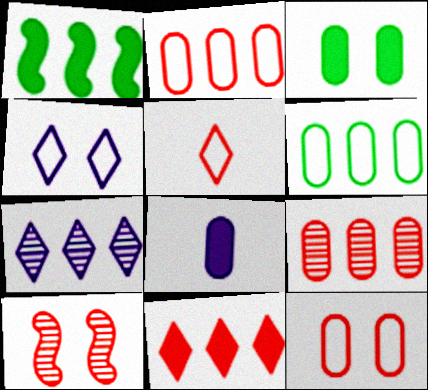[[1, 2, 7], 
[3, 4, 10]]